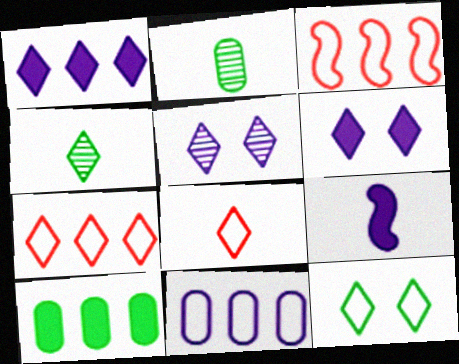[[2, 3, 6], 
[2, 8, 9], 
[4, 6, 7], 
[5, 9, 11]]